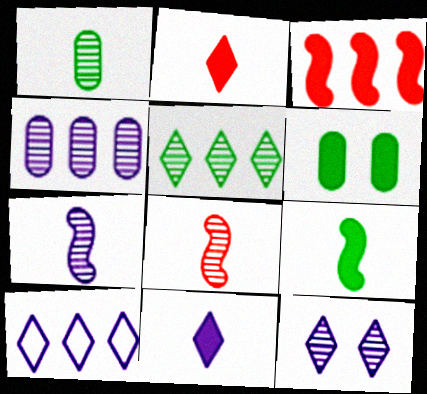[[3, 6, 11], 
[4, 7, 12], 
[6, 8, 10], 
[10, 11, 12]]